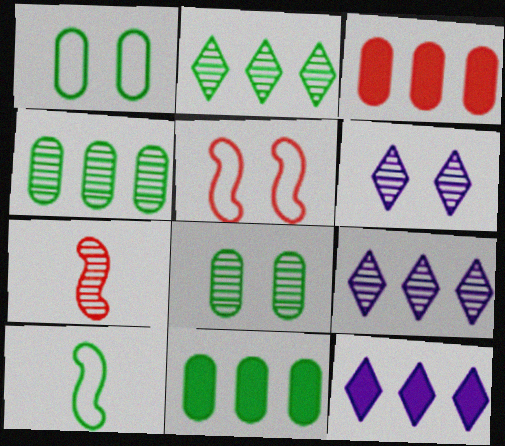[[1, 7, 12], 
[3, 6, 10], 
[4, 6, 7], 
[7, 8, 9]]